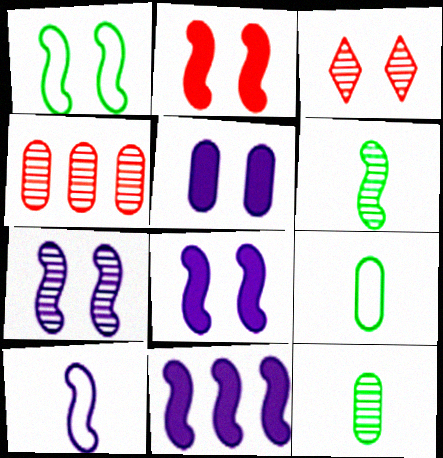[[1, 2, 7], 
[1, 3, 5], 
[3, 9, 11], 
[4, 5, 9], 
[7, 10, 11]]